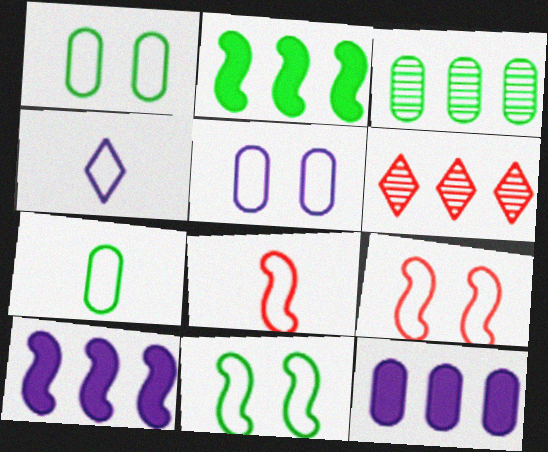[[4, 7, 8]]